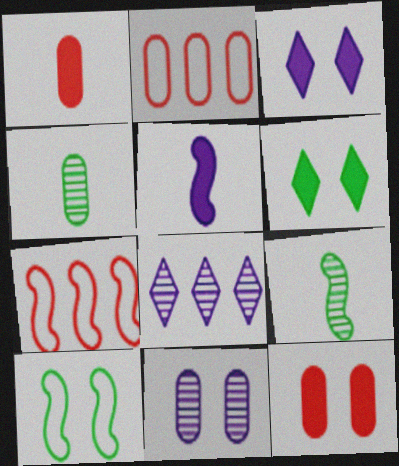[[1, 8, 10], 
[2, 3, 9], 
[3, 4, 7]]